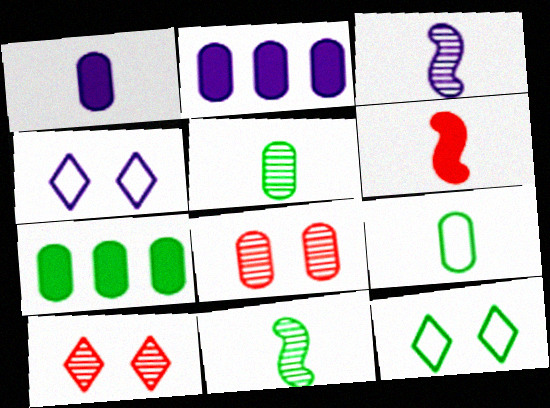[[2, 3, 4], 
[2, 8, 9], 
[7, 11, 12]]